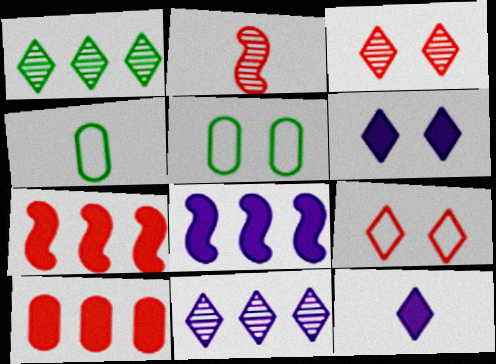[[1, 9, 12], 
[2, 4, 12], 
[2, 9, 10], 
[3, 4, 8]]